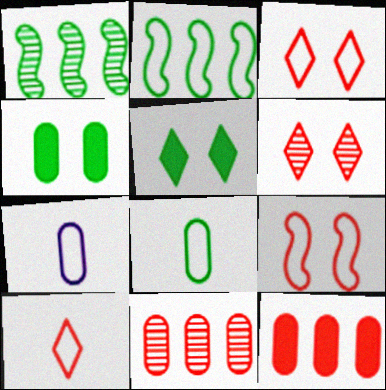[[1, 5, 8], 
[2, 3, 7], 
[4, 7, 11]]